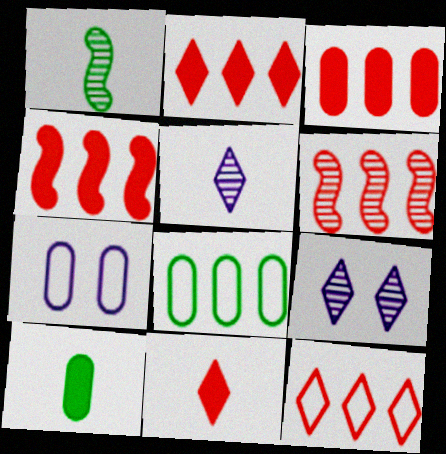[[1, 2, 7], 
[2, 3, 4], 
[3, 6, 12]]